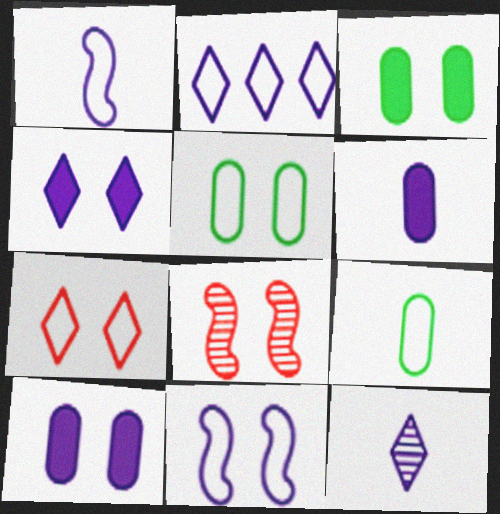[[1, 6, 12], 
[2, 4, 12], 
[4, 5, 8], 
[5, 7, 11]]